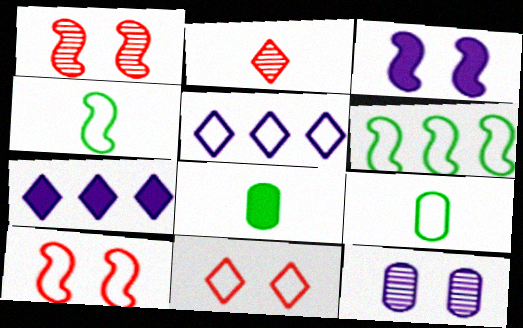[[1, 5, 8], 
[1, 7, 9], 
[5, 9, 10]]